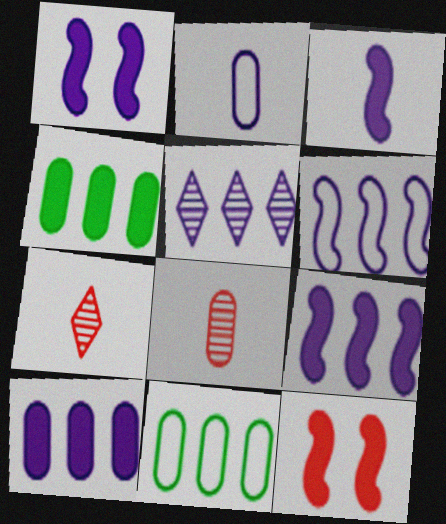[[1, 2, 5], 
[1, 3, 9], 
[1, 7, 11], 
[5, 6, 10]]